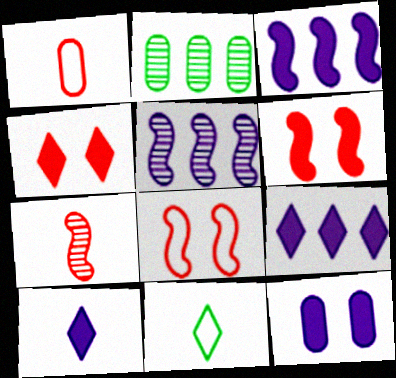[[1, 2, 12], 
[2, 8, 10], 
[3, 10, 12]]